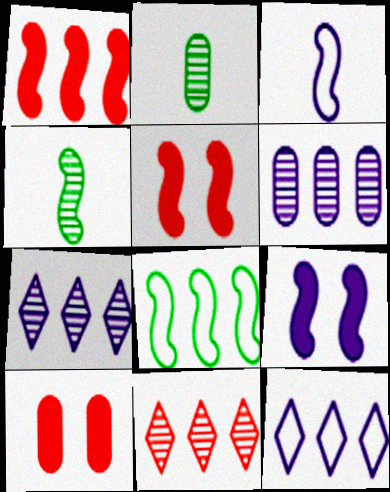[[2, 5, 12], 
[4, 10, 12]]